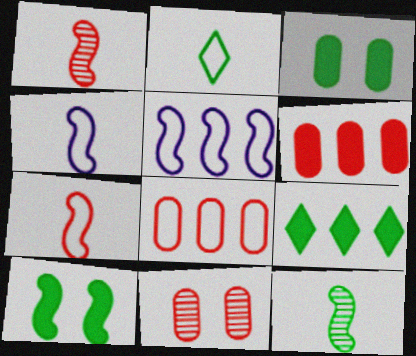[[1, 5, 10], 
[4, 9, 11]]